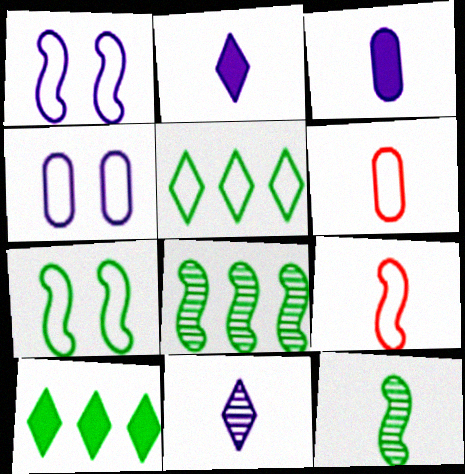[[1, 5, 6], 
[2, 6, 12], 
[4, 5, 9]]